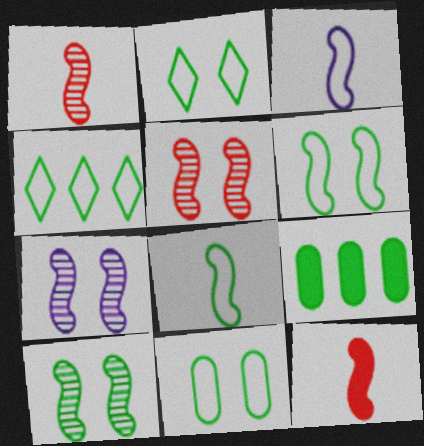[[2, 6, 11], 
[4, 8, 11], 
[5, 7, 10]]